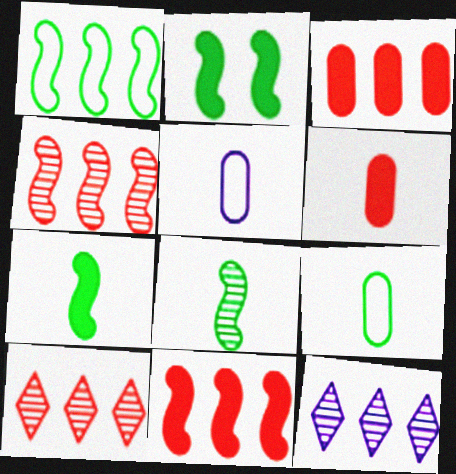[[1, 2, 8], 
[1, 3, 12], 
[2, 5, 10]]